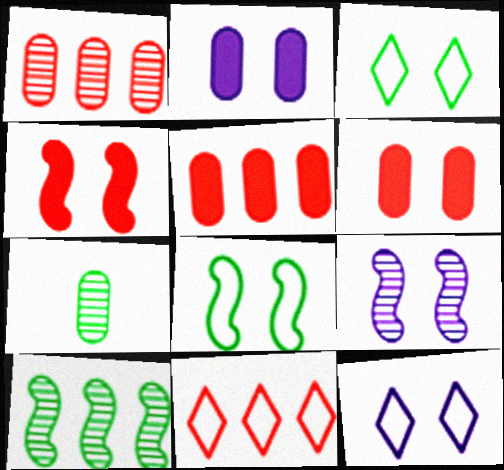[[2, 9, 12], 
[3, 6, 9], 
[4, 8, 9]]